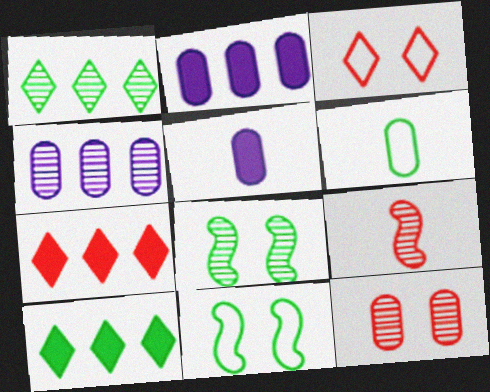[[2, 6, 12], 
[6, 8, 10]]